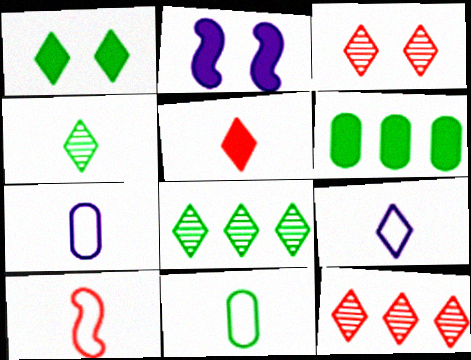[[1, 9, 12], 
[2, 5, 6], 
[2, 11, 12], 
[4, 5, 9], 
[9, 10, 11]]